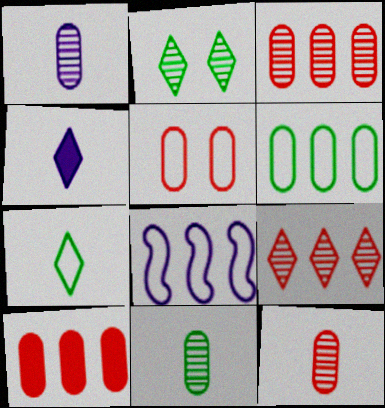[[1, 11, 12], 
[5, 7, 8], 
[5, 10, 12]]